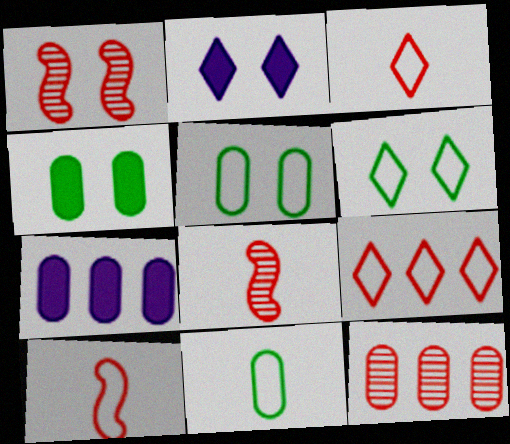[[1, 2, 5], 
[6, 7, 8]]